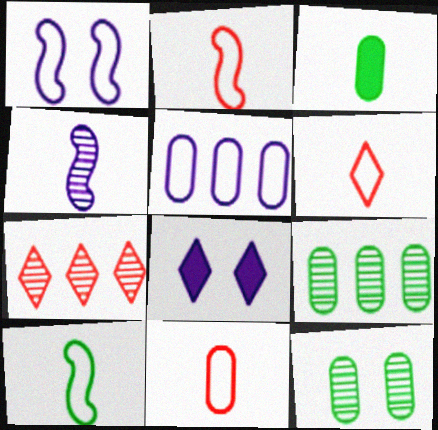[[1, 3, 7], 
[2, 6, 11], 
[2, 8, 9], 
[3, 4, 6], 
[4, 5, 8], 
[4, 7, 12]]